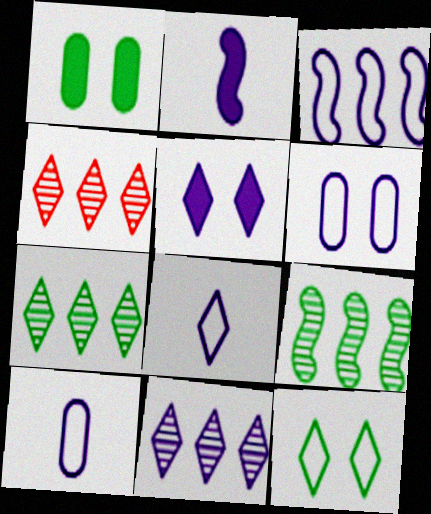[[2, 6, 11], 
[3, 6, 8], 
[4, 7, 11], 
[5, 8, 11]]